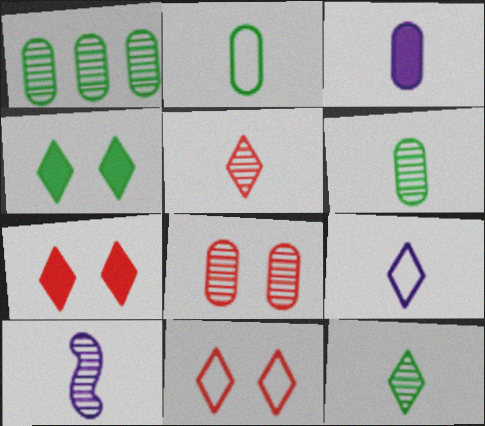[[3, 9, 10], 
[5, 6, 10]]